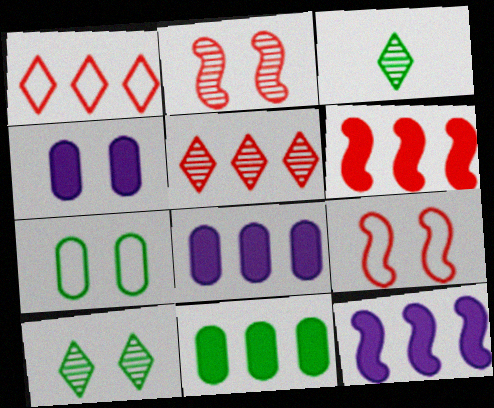[[3, 8, 9], 
[4, 9, 10]]